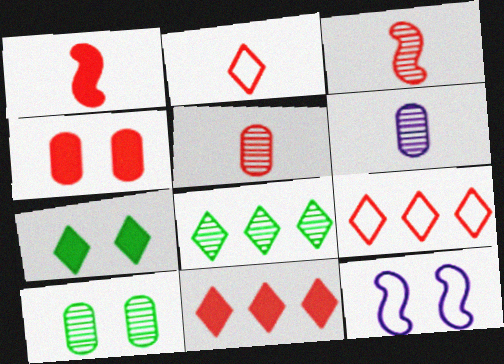[[1, 2, 5], 
[1, 4, 11], 
[3, 4, 9]]